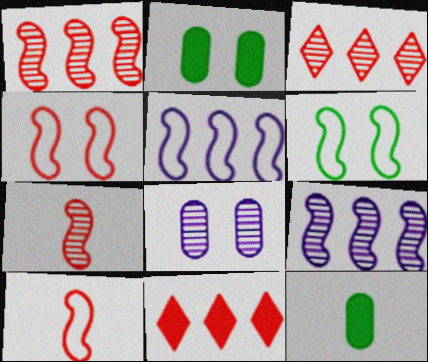[[5, 6, 10]]